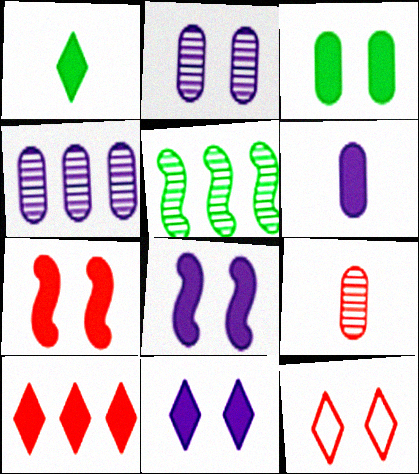[[1, 10, 11], 
[3, 7, 11], 
[5, 6, 12]]